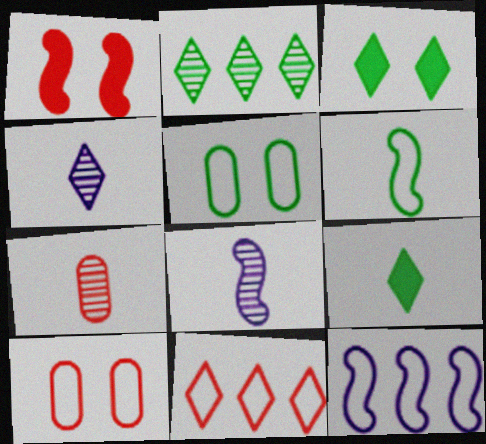[[1, 7, 11], 
[3, 4, 11], 
[3, 7, 12]]